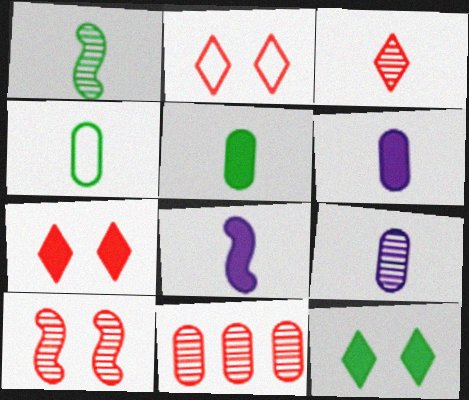[[1, 3, 9], 
[3, 4, 8], 
[3, 10, 11]]